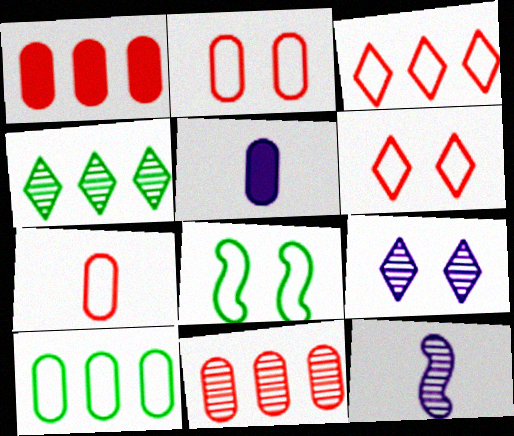[]